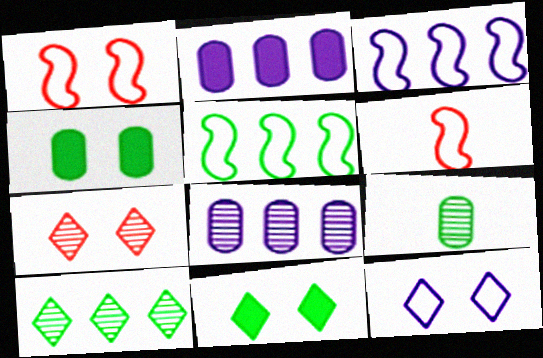[[5, 9, 11], 
[6, 8, 11], 
[7, 11, 12]]